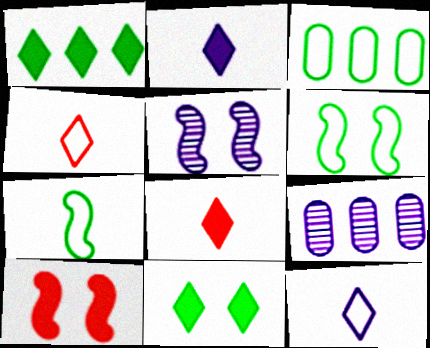[[3, 5, 8], 
[5, 6, 10], 
[6, 8, 9]]